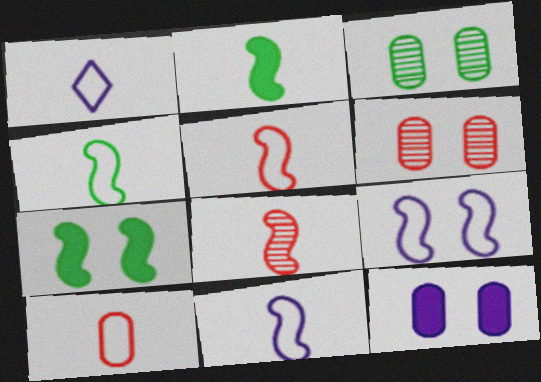[[1, 4, 10], 
[2, 8, 11], 
[4, 5, 11]]